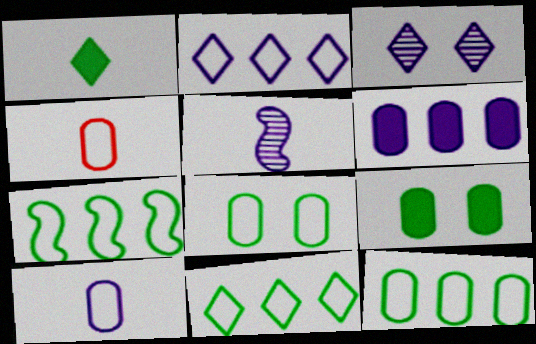[[1, 4, 5], 
[7, 11, 12]]